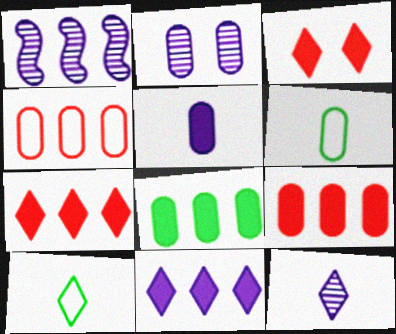[[1, 2, 12], 
[1, 3, 6], 
[2, 6, 9]]